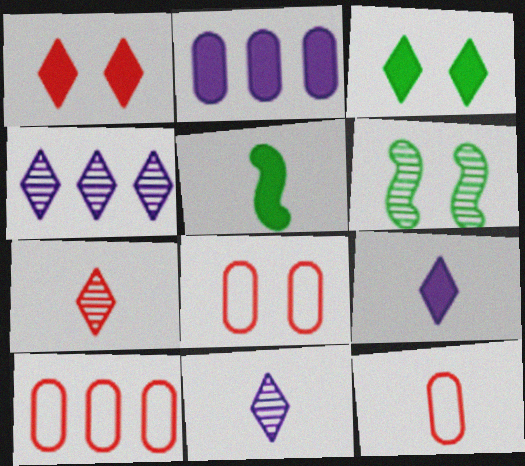[[1, 2, 5], 
[4, 5, 8], 
[5, 11, 12], 
[6, 9, 10], 
[8, 10, 12]]